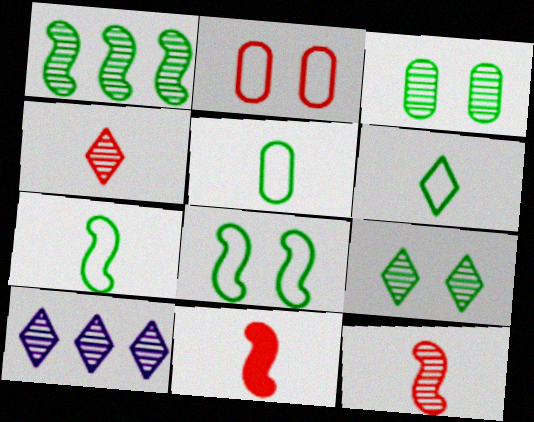[[3, 10, 12], 
[4, 9, 10], 
[5, 6, 7]]